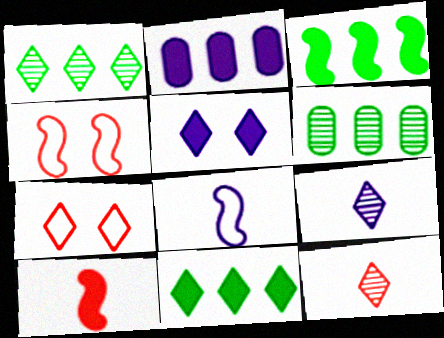[[7, 9, 11]]